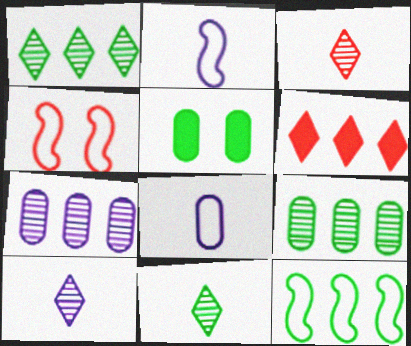[[2, 4, 12], 
[3, 10, 11], 
[5, 11, 12], 
[6, 7, 12]]